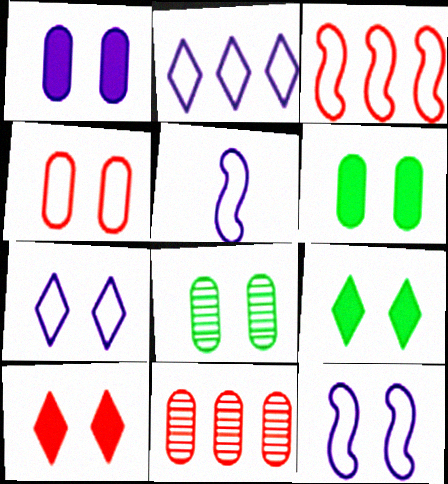[[1, 4, 8], 
[5, 9, 11], 
[8, 10, 12]]